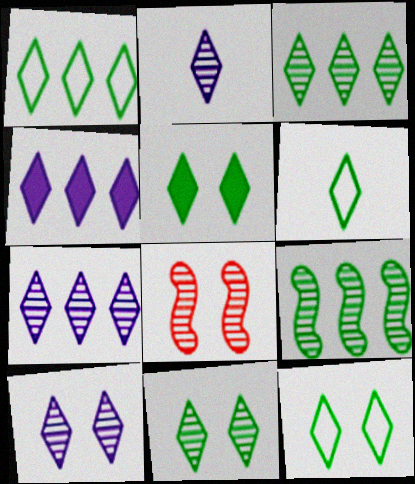[[1, 6, 12], 
[2, 7, 10], 
[3, 5, 6], 
[5, 11, 12]]